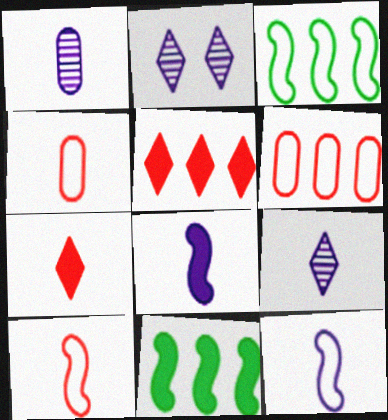[[2, 4, 11]]